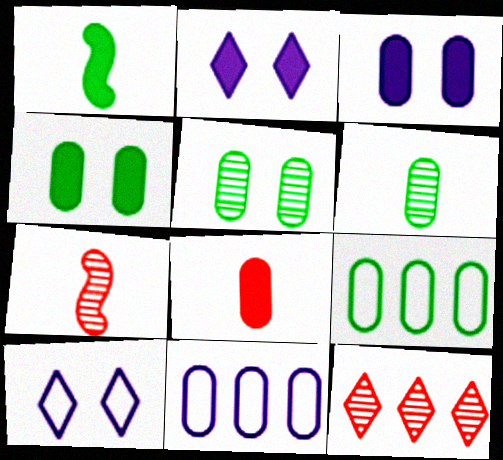[[2, 7, 9], 
[4, 6, 9], 
[5, 8, 11]]